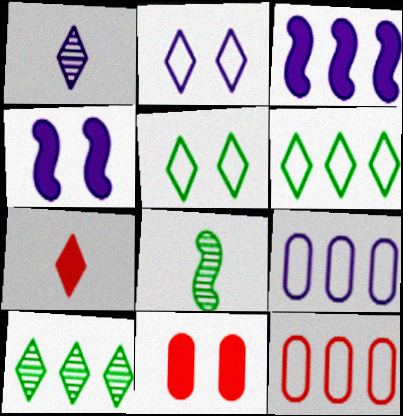[[1, 4, 9], 
[2, 7, 10], 
[3, 10, 12]]